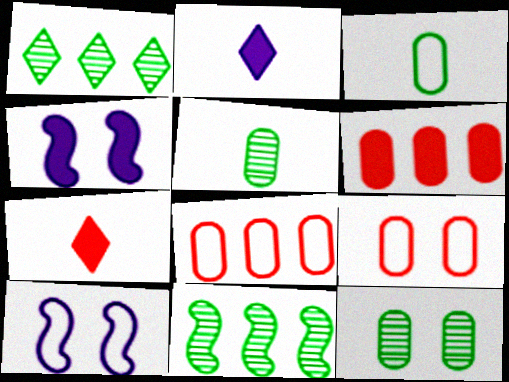[[2, 9, 11]]